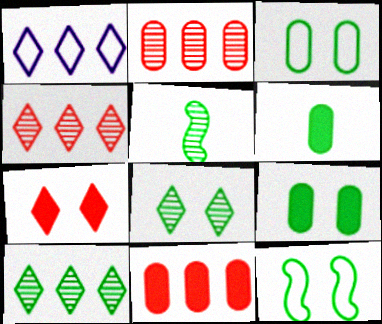[[6, 10, 12], 
[8, 9, 12]]